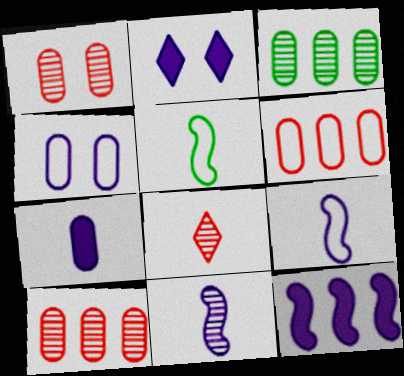[[2, 5, 10], 
[2, 7, 12], 
[5, 7, 8]]